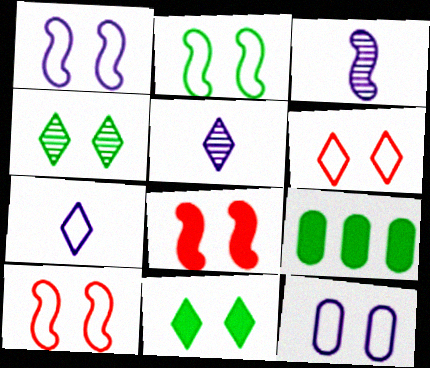[[1, 2, 10], 
[2, 6, 12], 
[3, 6, 9], 
[4, 8, 12], 
[5, 9, 10]]